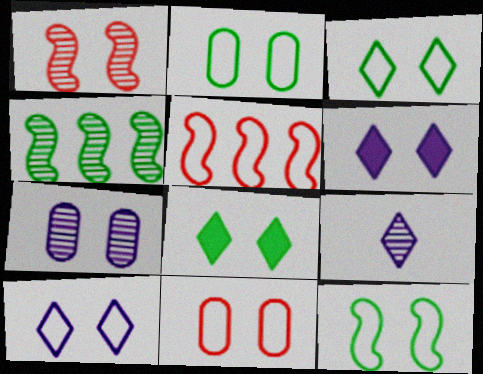[[1, 2, 6], 
[2, 3, 12], 
[10, 11, 12]]